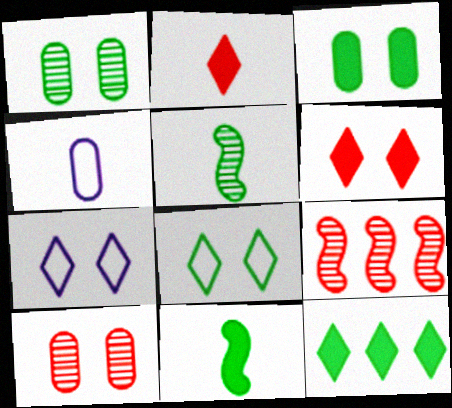[[2, 4, 5], 
[3, 11, 12]]